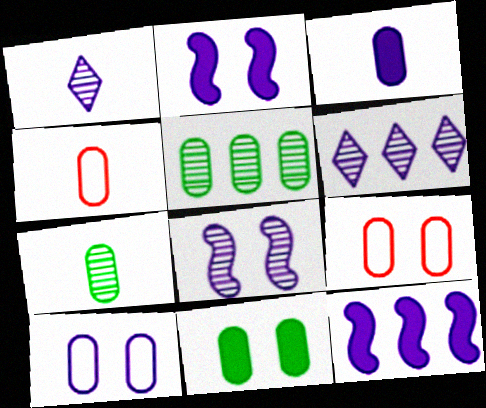[[1, 10, 12], 
[3, 4, 7], 
[3, 5, 9]]